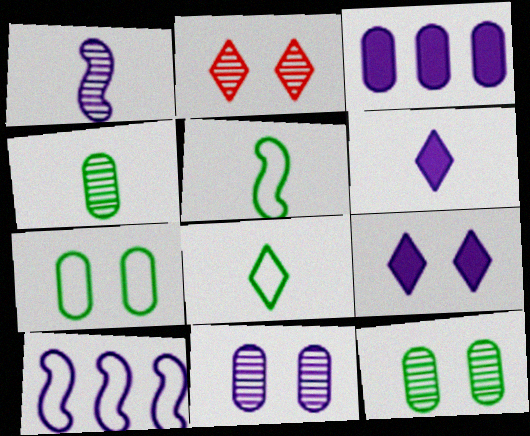[[2, 3, 5], 
[6, 10, 11]]